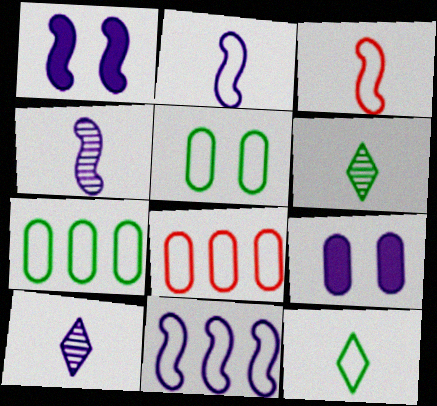[[1, 4, 11], 
[1, 6, 8], 
[9, 10, 11]]